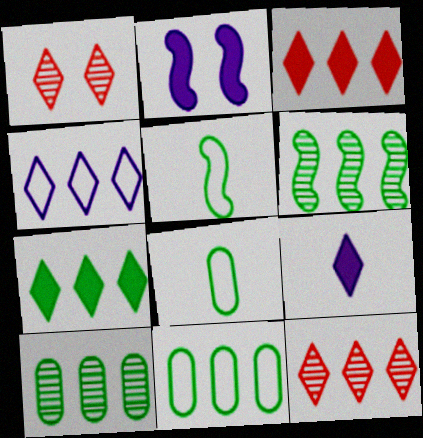[[2, 8, 12], 
[4, 7, 12], 
[6, 7, 11]]